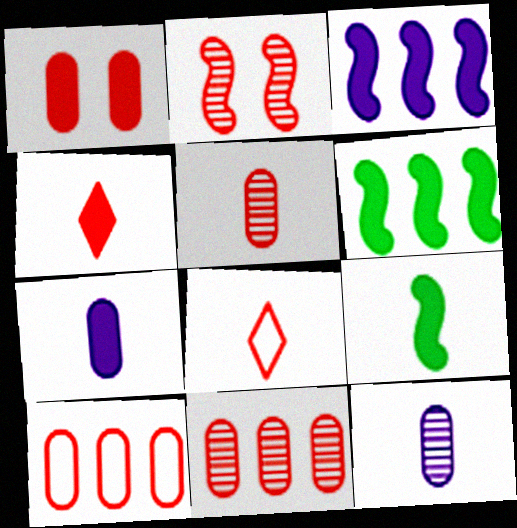[[1, 5, 10], 
[2, 4, 10], 
[4, 7, 9], 
[8, 9, 12]]